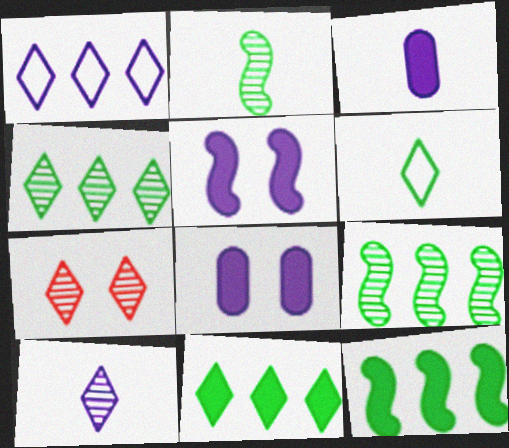[[4, 7, 10]]